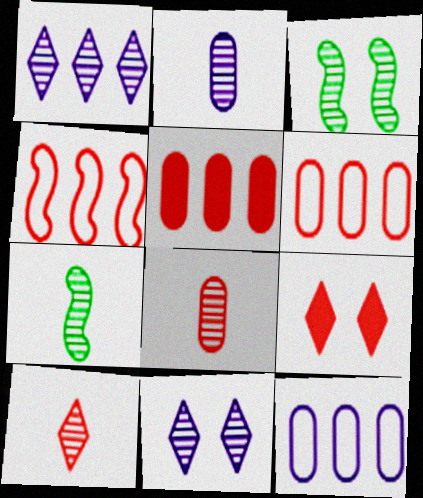[[1, 3, 8], 
[2, 7, 10], 
[4, 8, 9], 
[7, 9, 12]]